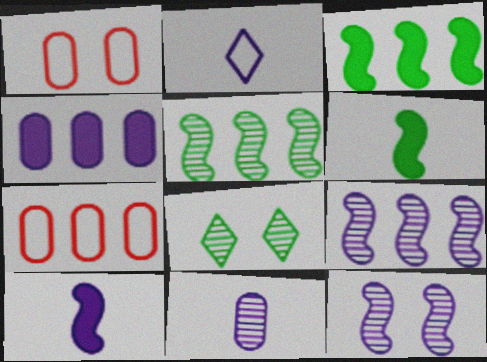[[2, 4, 12], 
[2, 10, 11], 
[7, 8, 10]]